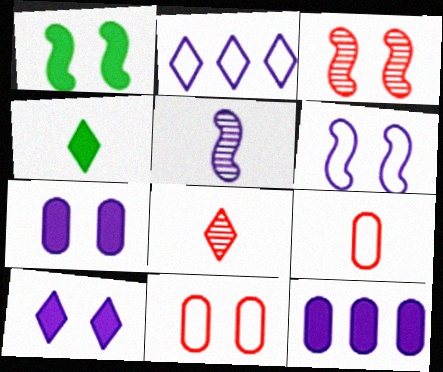[[1, 3, 6], 
[2, 5, 7], 
[4, 5, 9]]